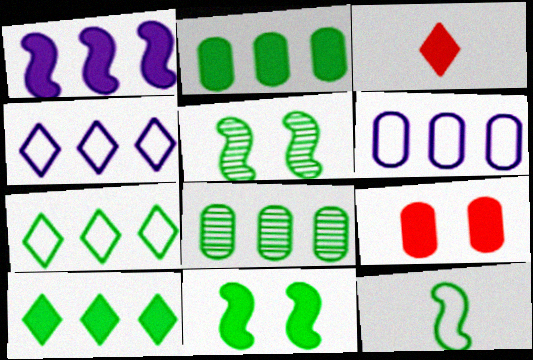[[3, 5, 6]]